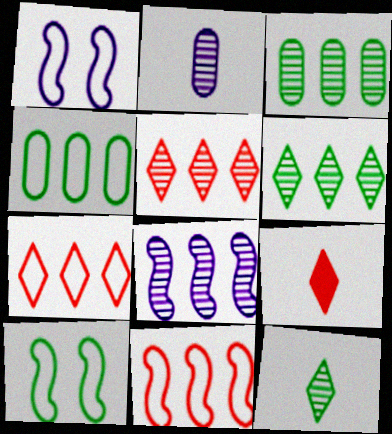[[1, 3, 9], 
[3, 5, 8]]